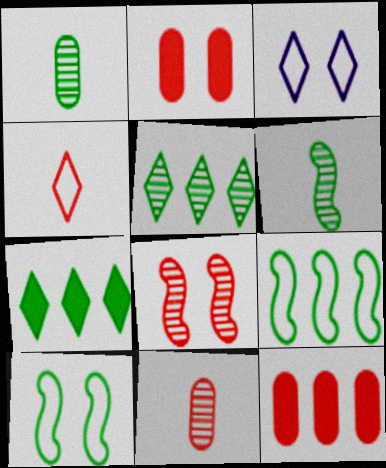[[1, 7, 10], 
[3, 6, 12], 
[4, 8, 12]]